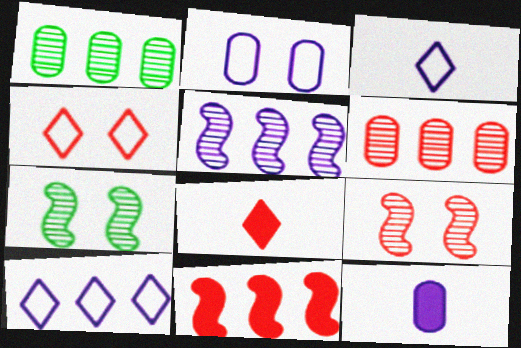[[1, 10, 11]]